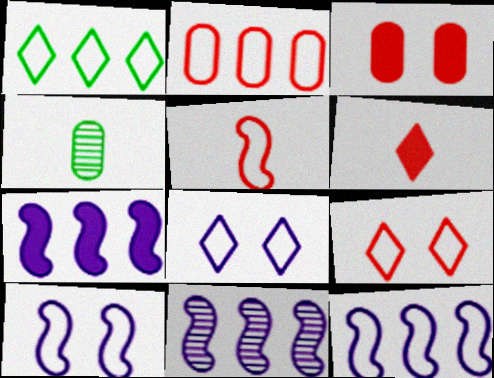[[1, 2, 12], 
[2, 5, 9], 
[4, 7, 9], 
[7, 11, 12]]